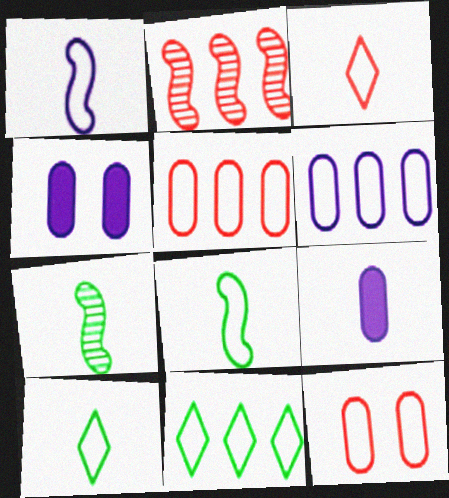[[1, 11, 12], 
[2, 4, 10], 
[3, 7, 9]]